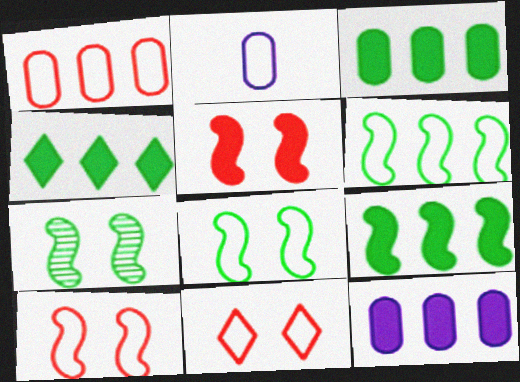[[2, 6, 11], 
[3, 4, 9]]